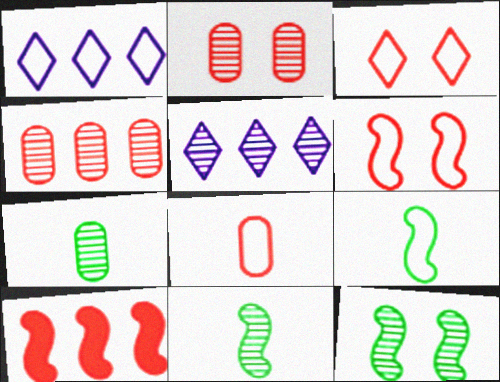[[2, 5, 11]]